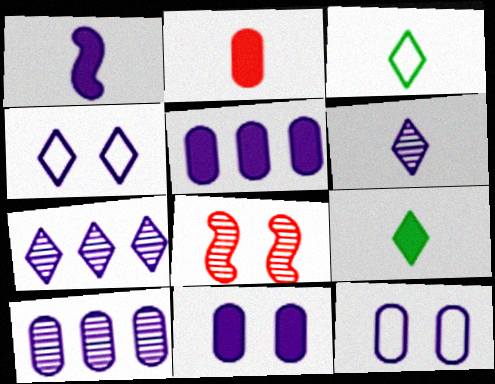[[1, 2, 9], 
[1, 4, 10], 
[1, 7, 12], 
[3, 5, 8]]